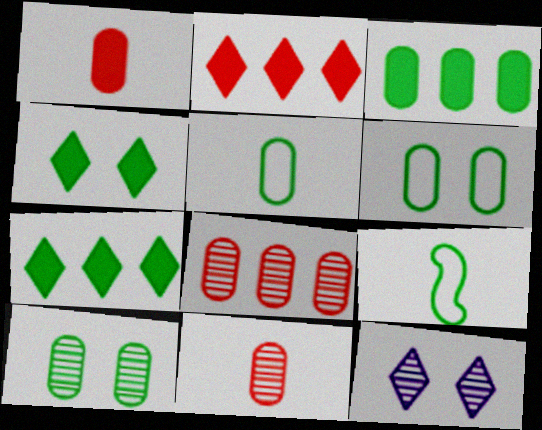[[3, 5, 10], 
[7, 9, 10]]